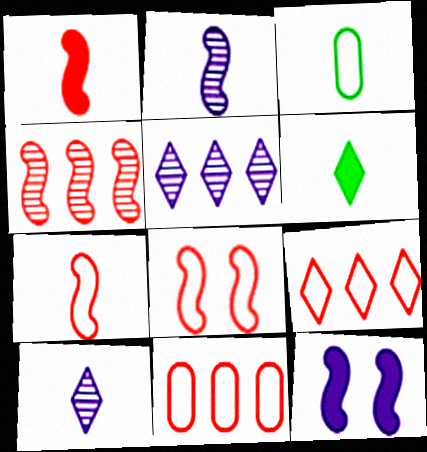[[1, 3, 10], 
[1, 4, 8]]